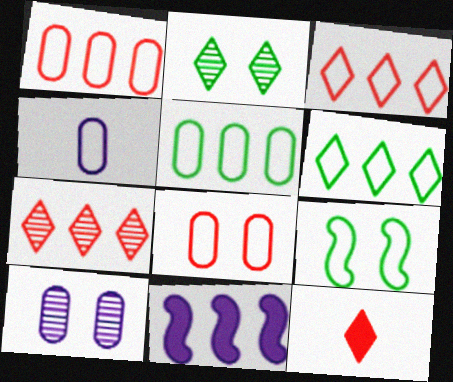[[3, 4, 9], 
[4, 5, 8], 
[5, 7, 11]]